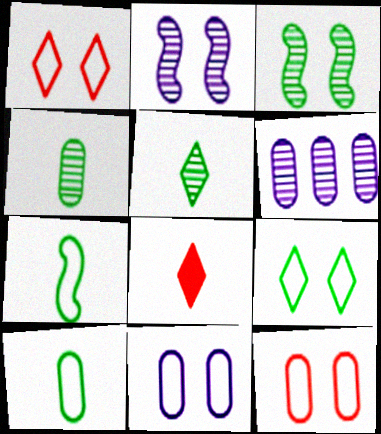[]